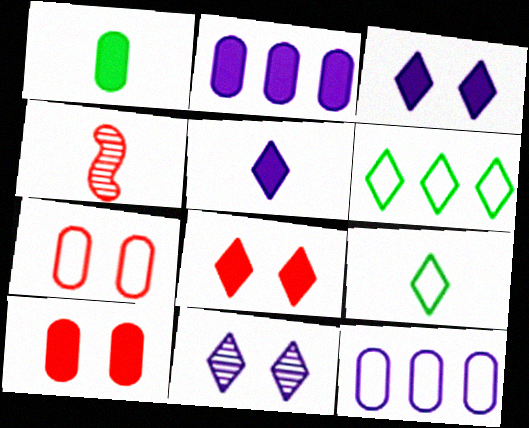[[1, 2, 10]]